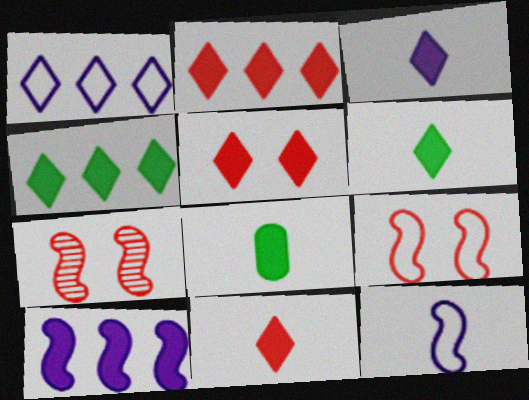[[1, 7, 8], 
[2, 5, 11], 
[3, 4, 5], 
[3, 6, 11], 
[5, 8, 10]]